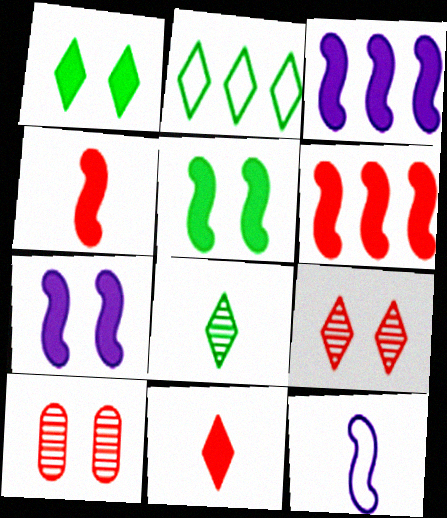[[1, 2, 8], 
[3, 4, 5]]